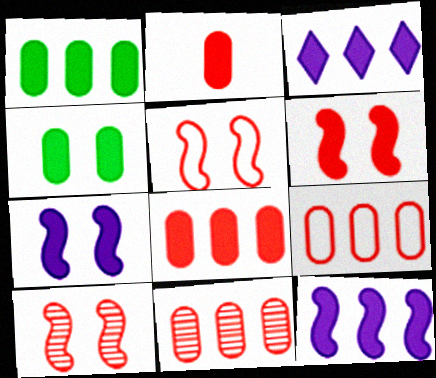[[5, 6, 10], 
[8, 9, 11]]